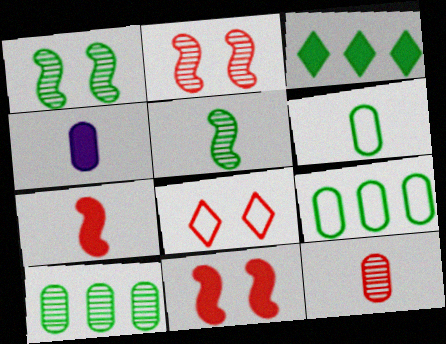[[1, 3, 6], 
[3, 4, 11], 
[4, 6, 12]]